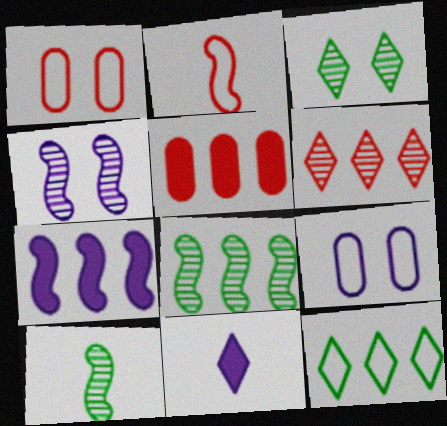[[1, 8, 11], 
[2, 9, 12]]